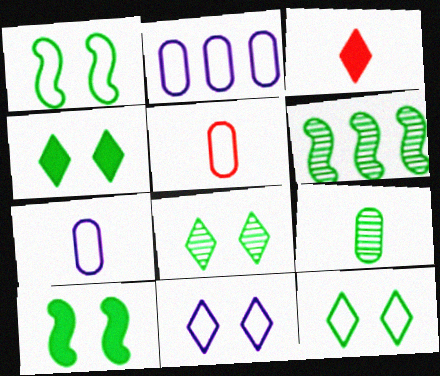[[4, 8, 12], 
[6, 8, 9]]